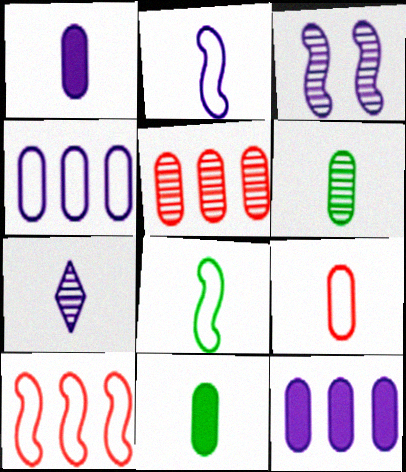[[1, 2, 7], 
[1, 6, 9]]